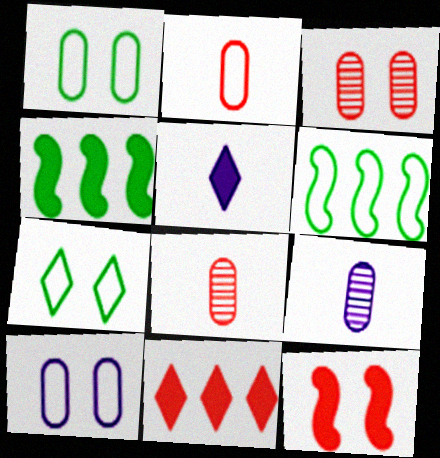[[3, 5, 6]]